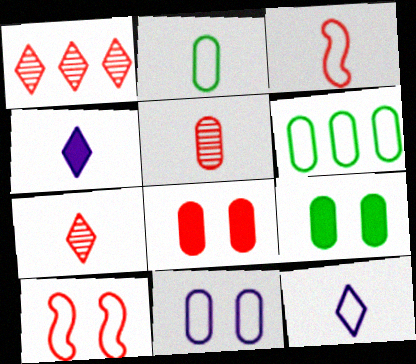[[1, 3, 8], 
[2, 3, 12], 
[6, 10, 12]]